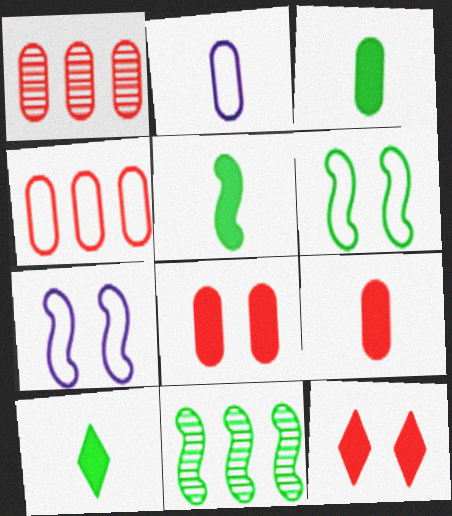[[1, 7, 10], 
[2, 11, 12], 
[3, 5, 10], 
[5, 6, 11]]